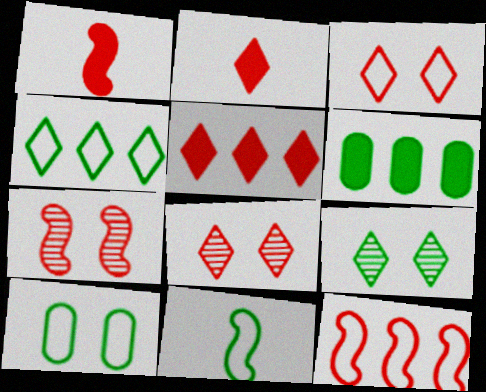[[1, 7, 12], 
[4, 10, 11], 
[6, 9, 11]]